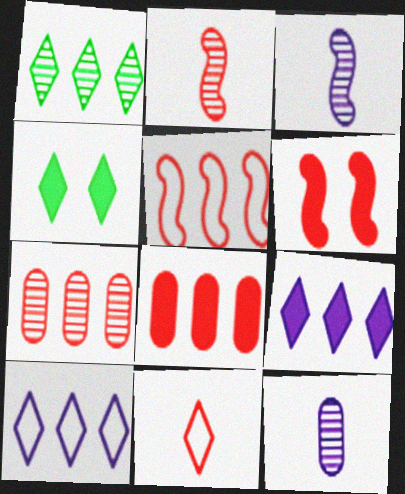[[2, 5, 6], 
[4, 5, 12], 
[6, 7, 11]]